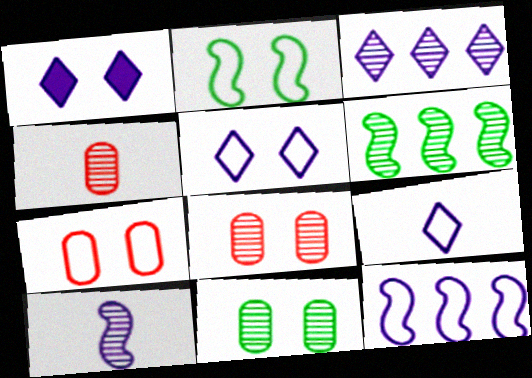[[1, 2, 8], 
[1, 3, 9], 
[2, 5, 7]]